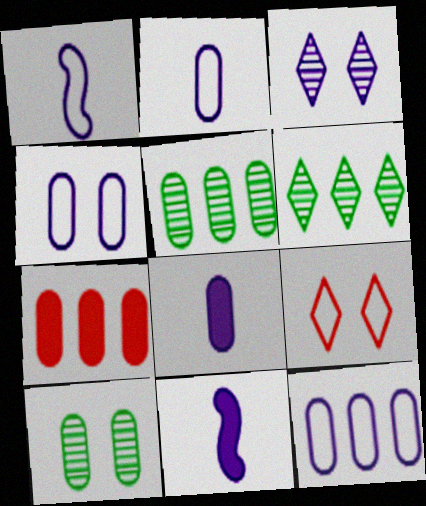[[2, 4, 12], 
[2, 7, 10], 
[3, 11, 12], 
[5, 7, 12], 
[5, 9, 11]]